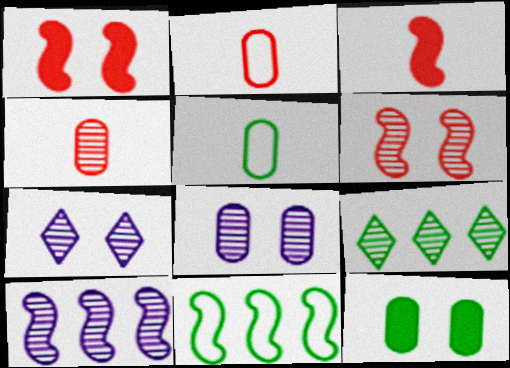[]